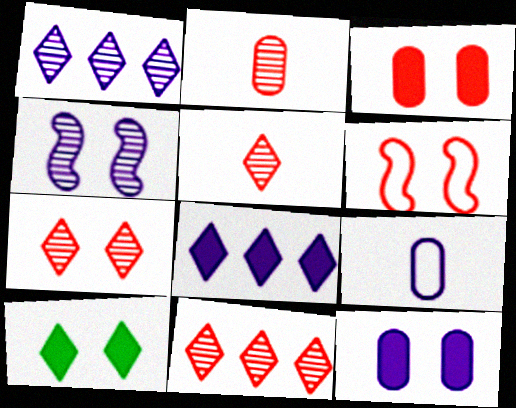[[3, 6, 7], 
[4, 8, 9], 
[5, 7, 11]]